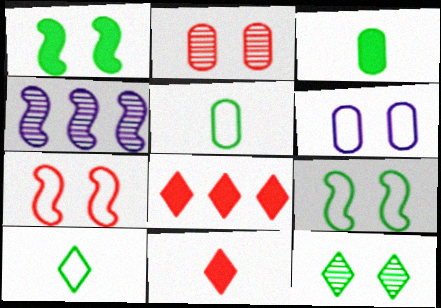[]